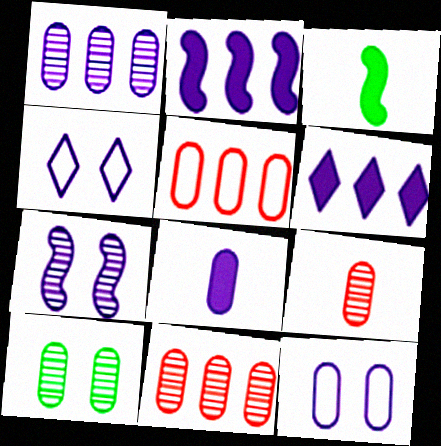[[1, 8, 12], 
[1, 9, 10], 
[3, 4, 11], 
[5, 8, 10]]